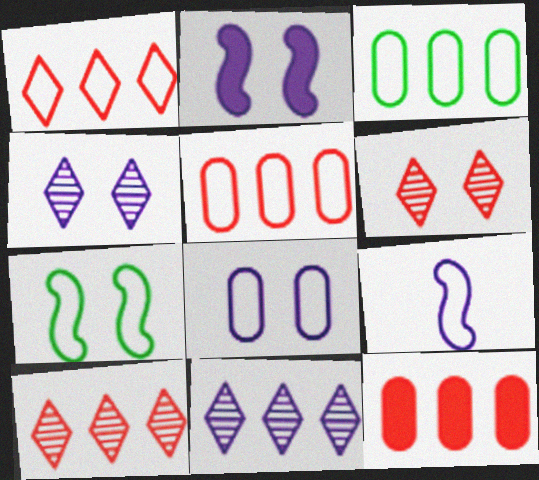[[2, 4, 8]]